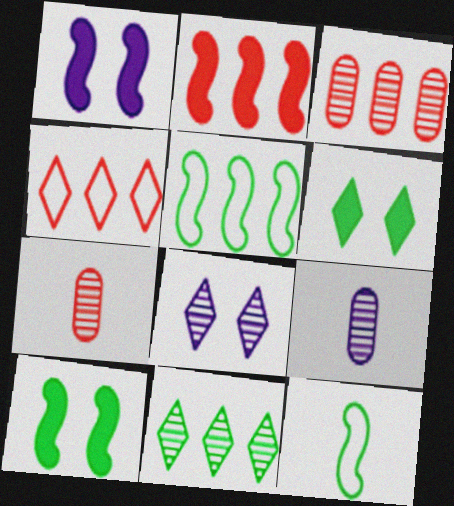[[2, 3, 4], 
[4, 9, 10]]